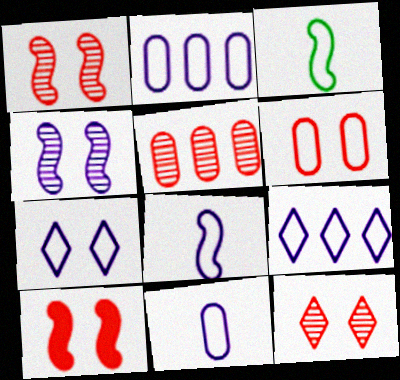[[2, 7, 8], 
[3, 6, 9], 
[6, 10, 12]]